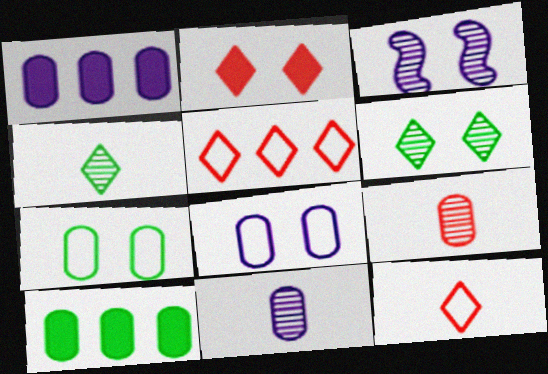[[1, 7, 9], 
[1, 8, 11], 
[2, 3, 7], 
[3, 10, 12], 
[8, 9, 10]]